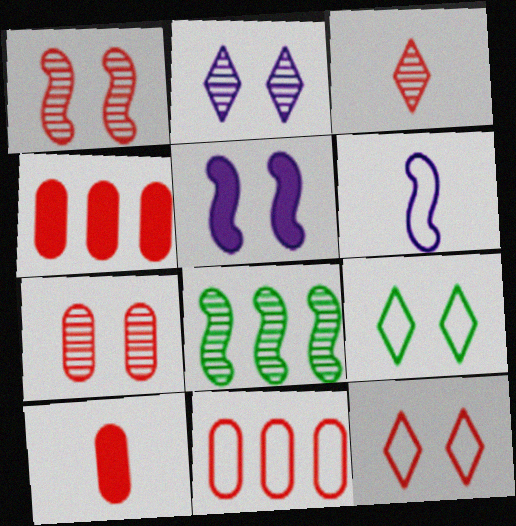[[5, 7, 9], 
[6, 9, 11], 
[7, 10, 11]]